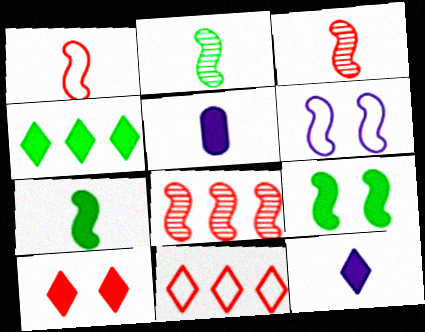[[4, 10, 12], 
[6, 7, 8]]